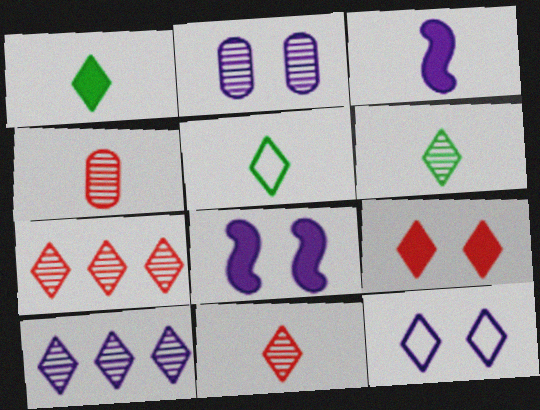[[1, 5, 6], 
[1, 7, 12], 
[2, 8, 12], 
[3, 4, 5], 
[5, 9, 10]]